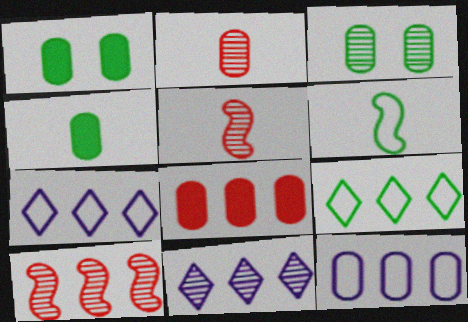[[1, 2, 12], 
[1, 5, 7], 
[3, 5, 11]]